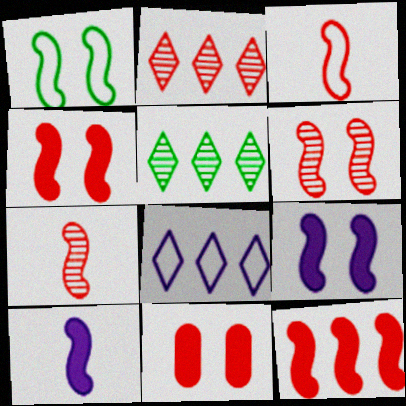[[1, 6, 9], 
[2, 3, 11], 
[3, 6, 12]]